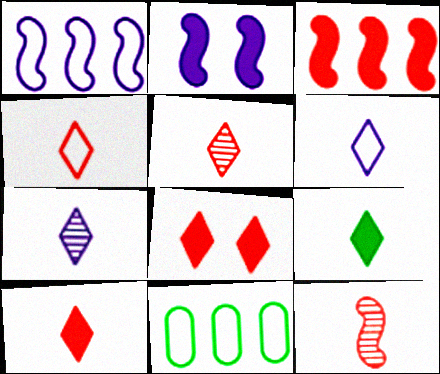[[2, 5, 11], 
[4, 5, 10], 
[4, 7, 9], 
[5, 6, 9]]